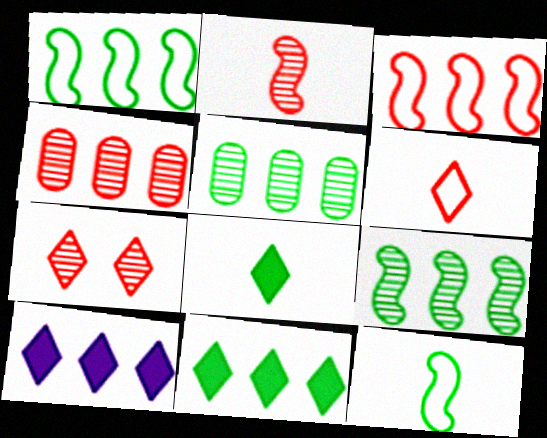[[1, 4, 10], 
[1, 5, 11], 
[2, 4, 7], 
[3, 5, 10]]